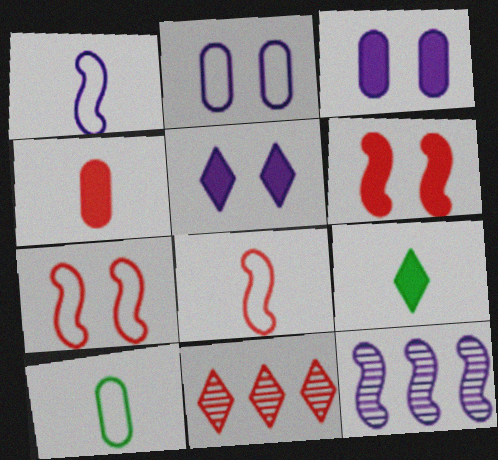[[4, 7, 11]]